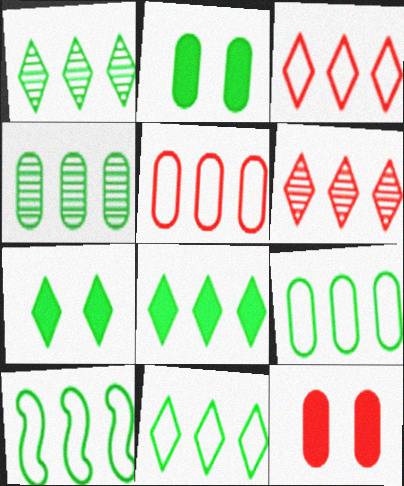[[1, 8, 11], 
[4, 8, 10], 
[9, 10, 11]]